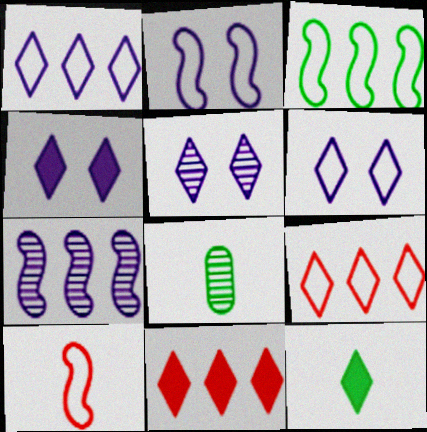[[2, 3, 10], 
[2, 8, 11], 
[4, 5, 6], 
[4, 11, 12], 
[5, 9, 12]]